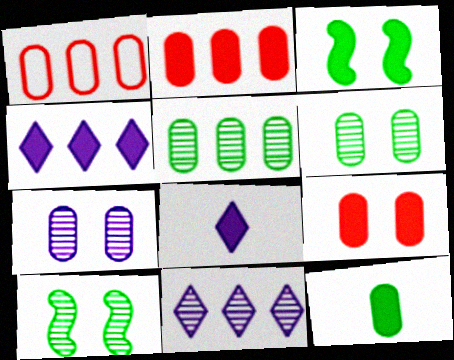[[1, 7, 12], 
[1, 8, 10], 
[2, 3, 8]]